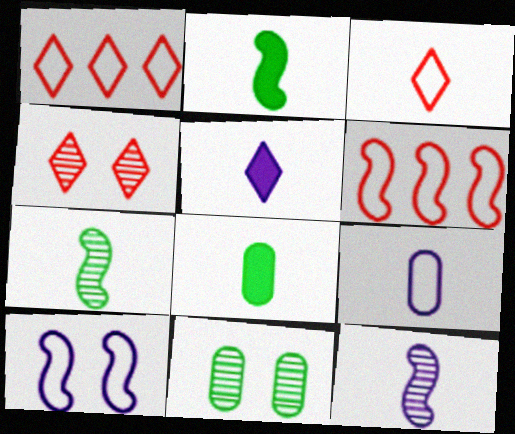[[3, 8, 12], 
[5, 6, 11], 
[5, 9, 12]]